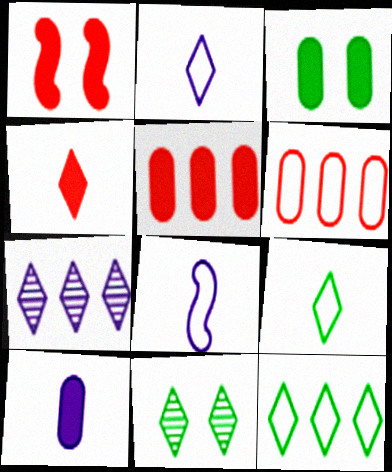[[1, 4, 5], 
[3, 5, 10], 
[5, 8, 11]]